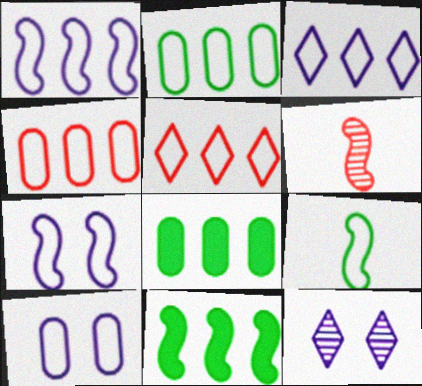[[1, 2, 5], 
[5, 9, 10], 
[6, 7, 11]]